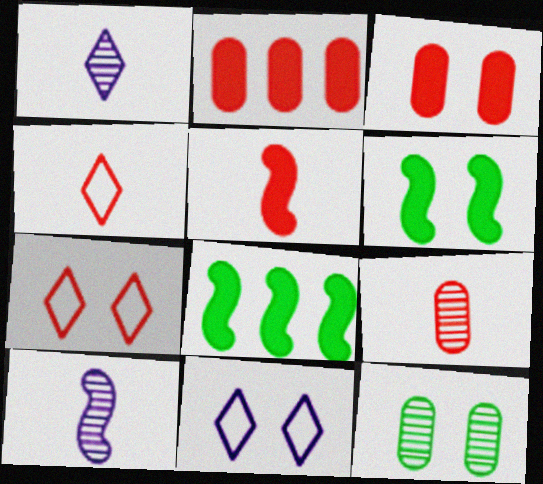[[4, 5, 9], 
[8, 9, 11]]